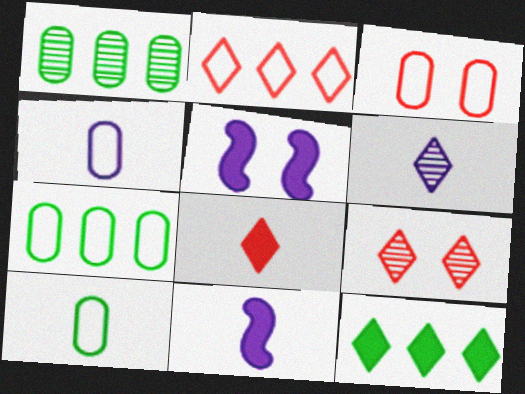[[2, 8, 9], 
[3, 4, 7], 
[4, 6, 11], 
[7, 9, 11]]